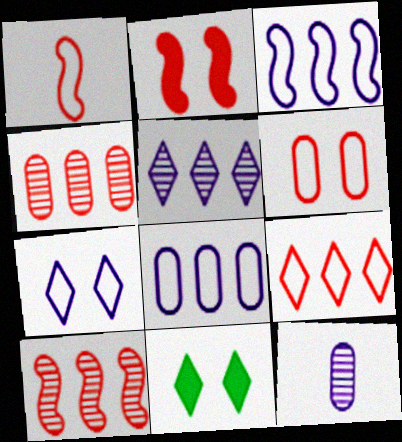[[1, 2, 10], 
[1, 6, 9]]